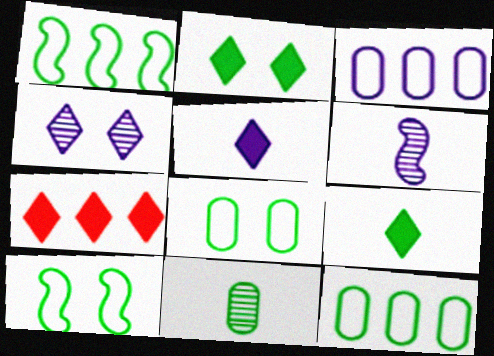[[1, 2, 11], 
[2, 5, 7], 
[6, 7, 8]]